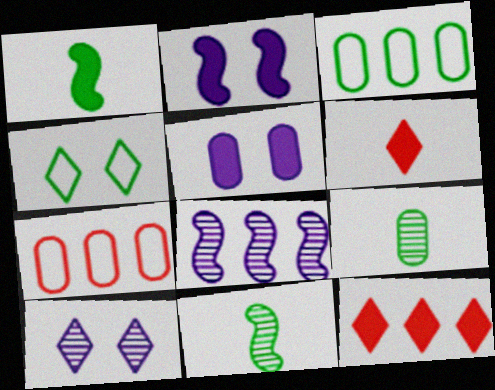[[1, 5, 12], 
[1, 7, 10], 
[3, 8, 12], 
[5, 7, 9]]